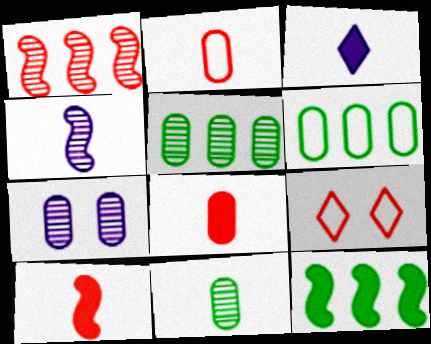[[1, 8, 9], 
[6, 7, 8]]